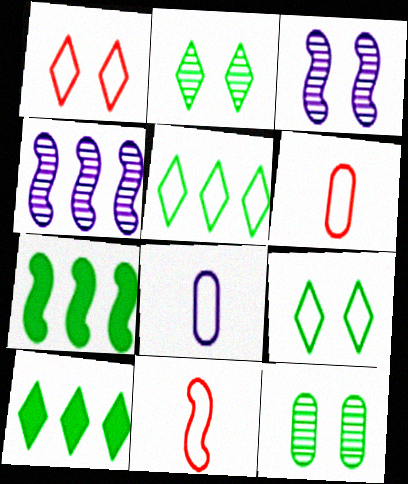[[3, 6, 10], 
[3, 7, 11]]